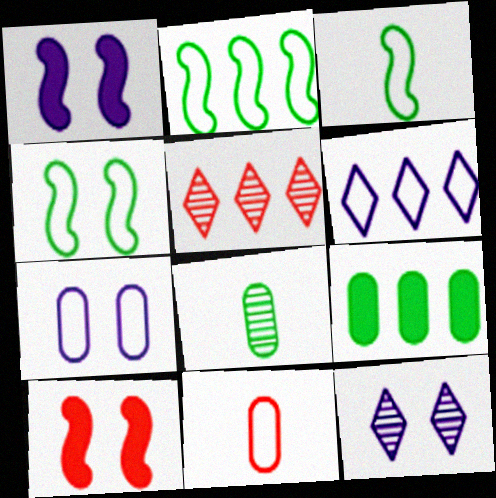[[1, 7, 12], 
[2, 3, 4], 
[4, 6, 11], 
[5, 10, 11], 
[6, 8, 10]]